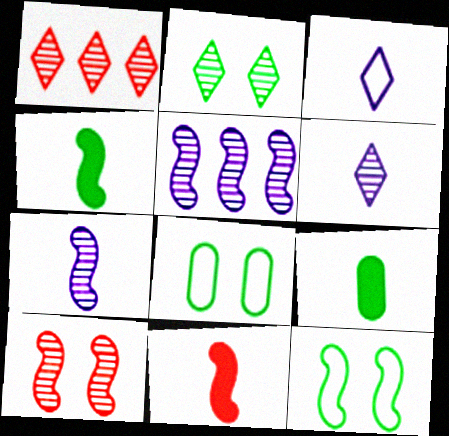[[1, 2, 6], 
[5, 11, 12]]